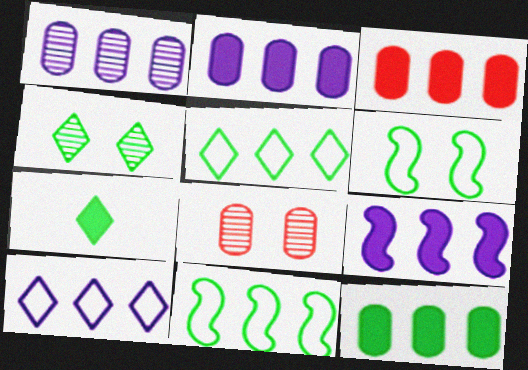[[1, 9, 10], 
[2, 3, 12], 
[4, 5, 7]]